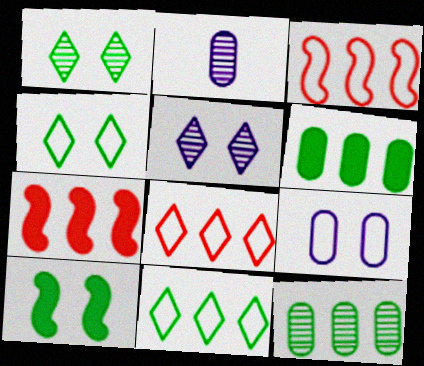[[2, 4, 7], 
[2, 8, 10]]